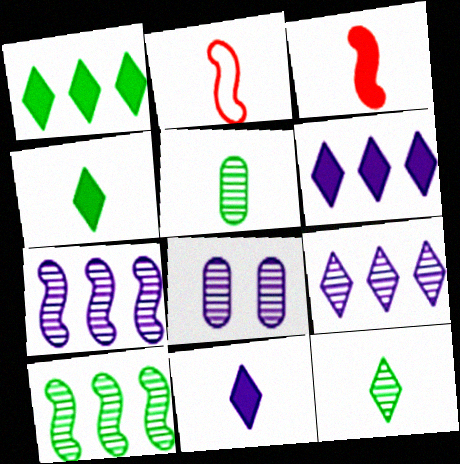[[1, 2, 8], 
[2, 5, 11]]